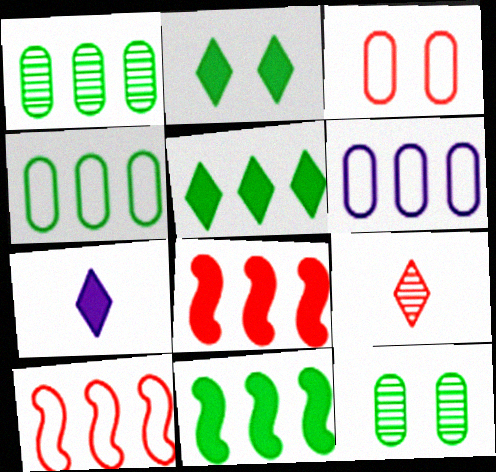[[3, 8, 9], 
[7, 10, 12]]